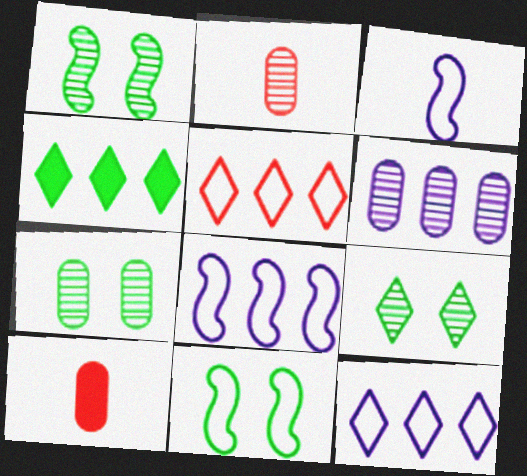[[1, 7, 9], 
[1, 10, 12], 
[2, 6, 7], 
[8, 9, 10]]